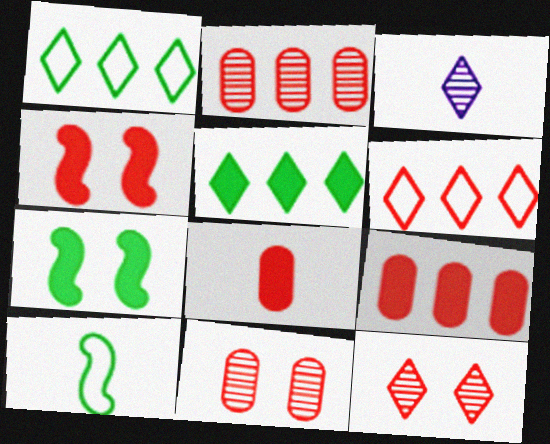[[3, 8, 10]]